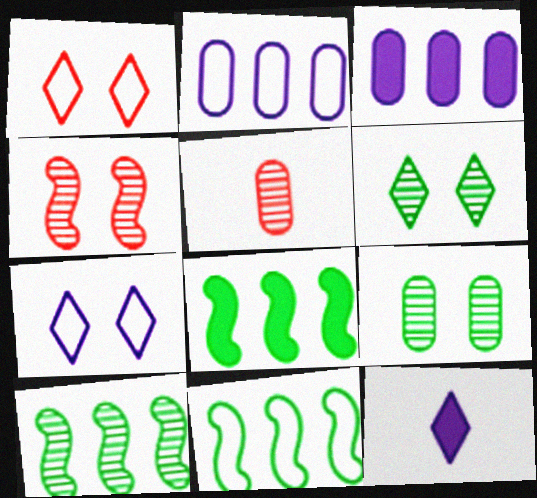[[5, 7, 8], 
[8, 10, 11]]